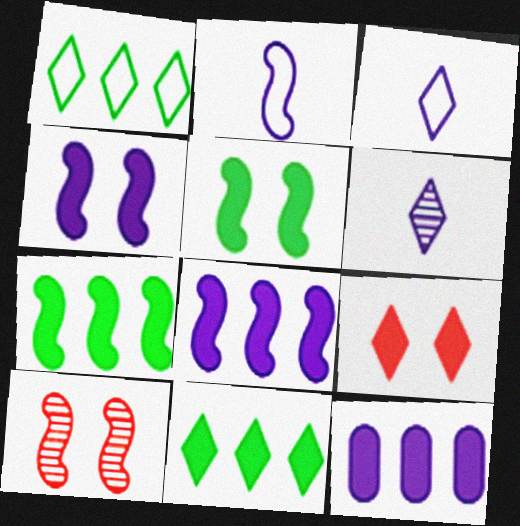[[1, 6, 9], 
[2, 7, 10]]